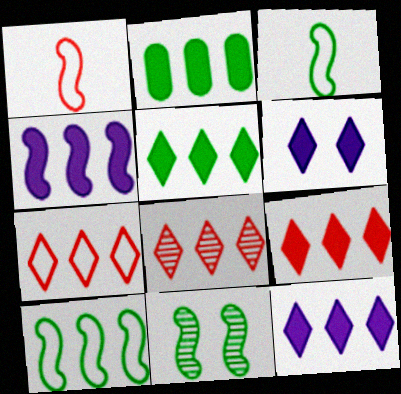[[1, 4, 11], 
[2, 4, 9], 
[5, 9, 12], 
[7, 8, 9]]